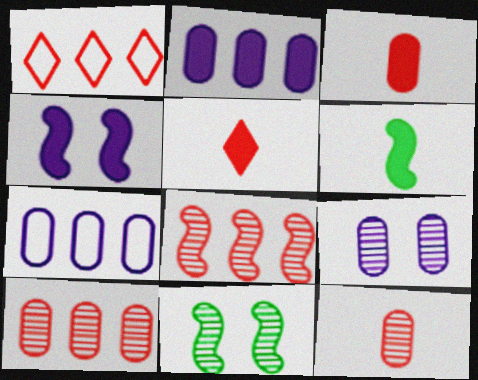[[1, 6, 9], 
[5, 7, 11]]